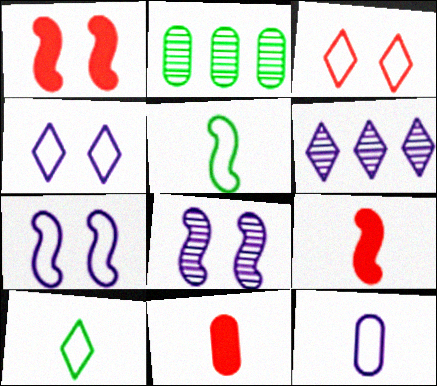[[2, 4, 9]]